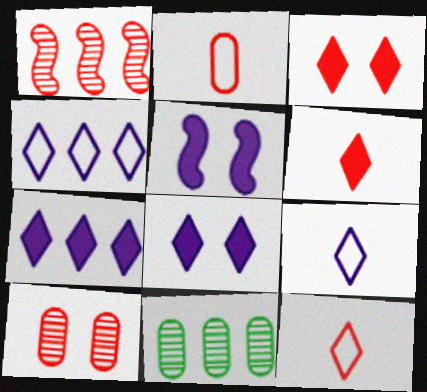[[1, 2, 3], 
[5, 11, 12]]